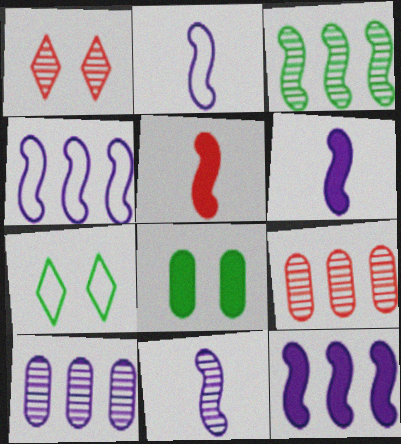[[2, 6, 11], 
[5, 7, 10], 
[6, 7, 9]]